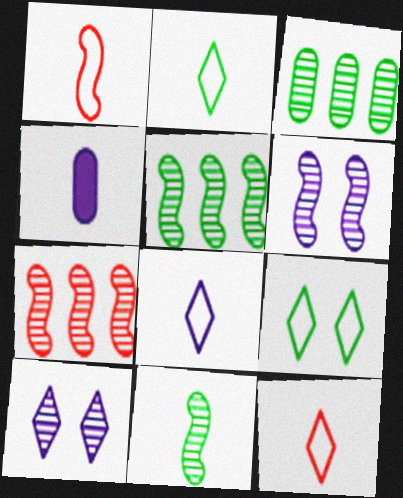[[2, 8, 12], 
[4, 7, 9], 
[4, 11, 12], 
[6, 7, 11]]